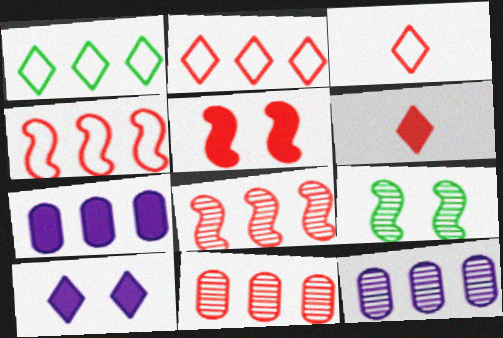[[1, 7, 8], 
[3, 5, 11], 
[3, 7, 9]]